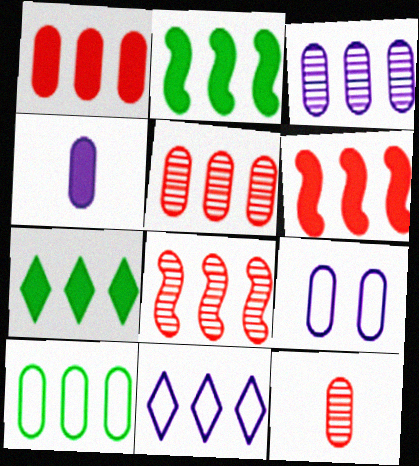[[1, 3, 10], 
[2, 5, 11], 
[3, 4, 9]]